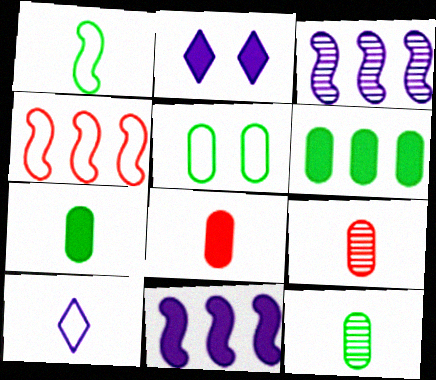[[2, 4, 12], 
[4, 5, 10], 
[5, 6, 12]]